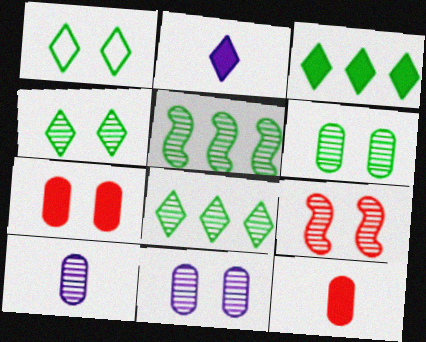[[4, 9, 11], 
[8, 9, 10]]